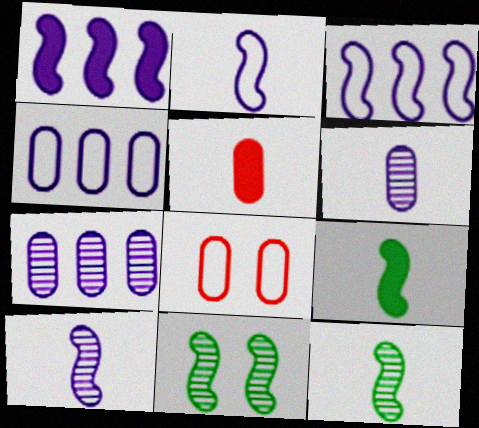[]